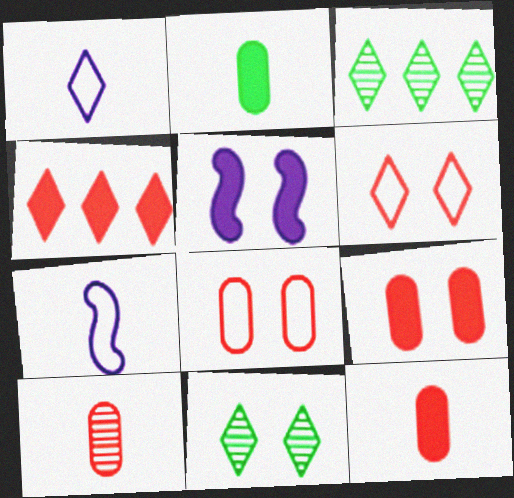[[1, 4, 11], 
[2, 4, 5], 
[3, 7, 9], 
[5, 8, 11]]